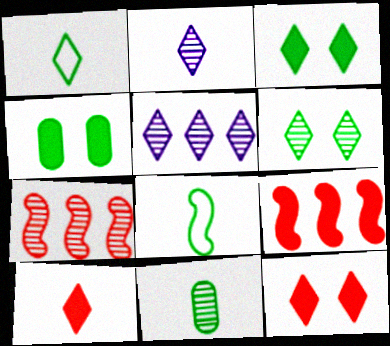[[1, 2, 10], 
[1, 5, 12]]